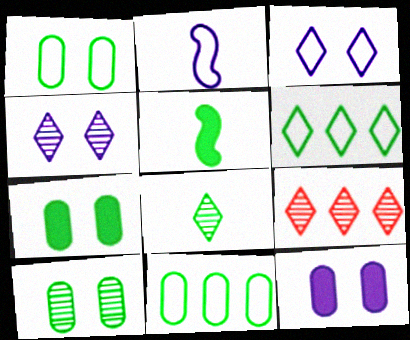[[1, 7, 10], 
[2, 7, 9], 
[4, 8, 9], 
[5, 6, 10]]